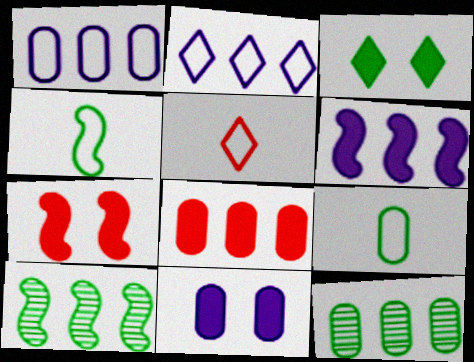[[1, 8, 12], 
[2, 8, 10], 
[3, 4, 12], 
[3, 7, 11], 
[3, 9, 10], 
[5, 10, 11]]